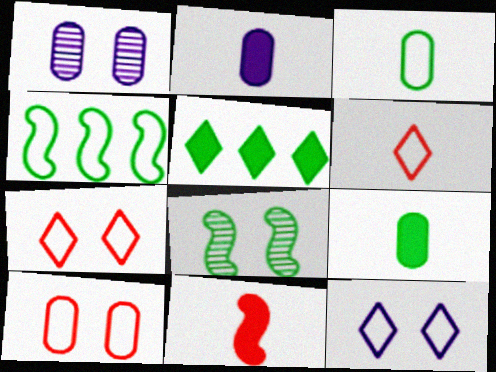[[3, 5, 8]]